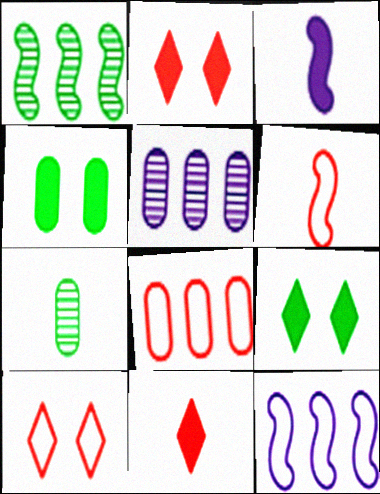[[2, 7, 12], 
[5, 6, 9], 
[6, 8, 10]]